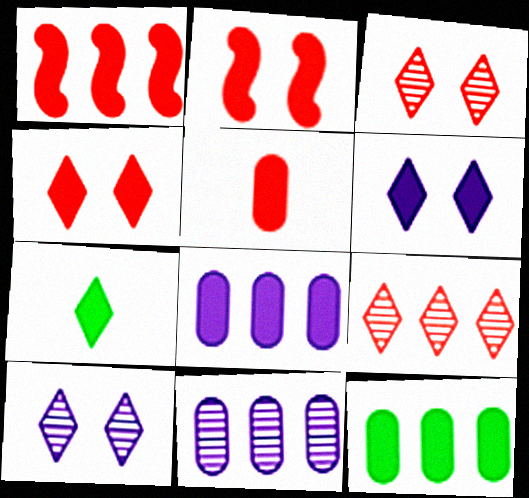[[1, 4, 5], 
[2, 7, 8]]